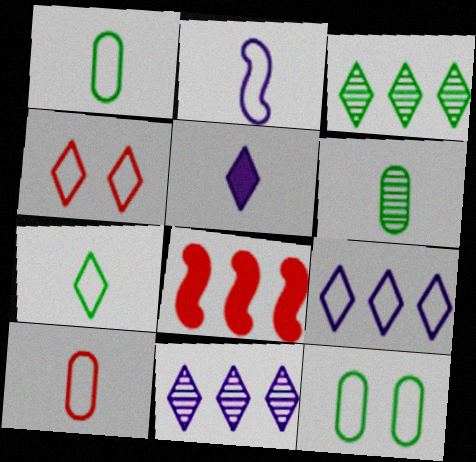[[2, 7, 10], 
[3, 4, 5], 
[4, 7, 9]]